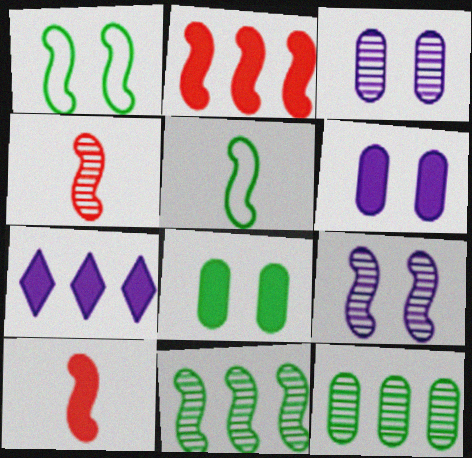[[2, 5, 9], 
[4, 9, 11], 
[7, 8, 10]]